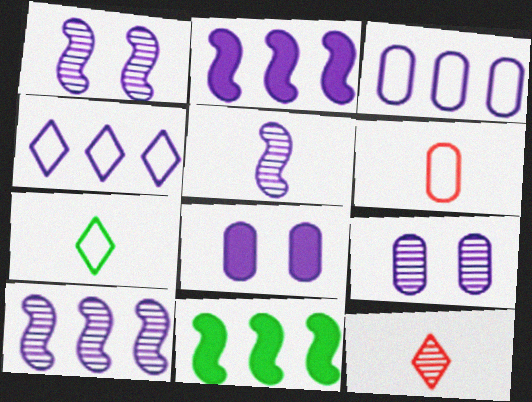[[1, 5, 10], 
[4, 5, 8]]